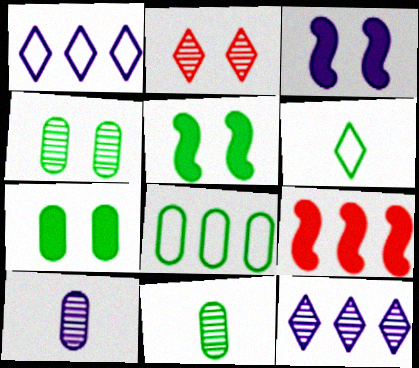[[1, 3, 10], 
[7, 8, 11], 
[8, 9, 12]]